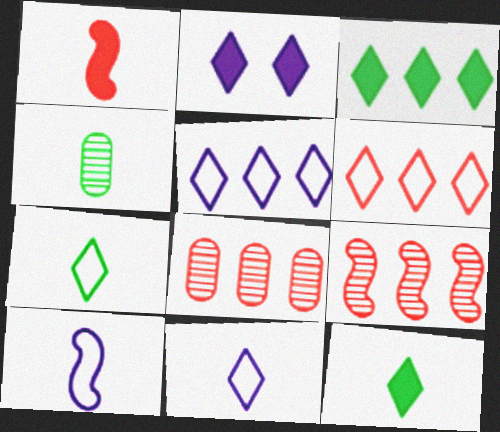[[1, 4, 11]]